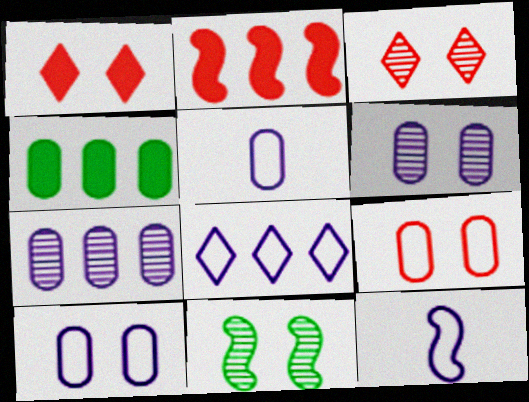[[1, 10, 11], 
[2, 11, 12], 
[3, 4, 12], 
[3, 6, 11], 
[8, 10, 12]]